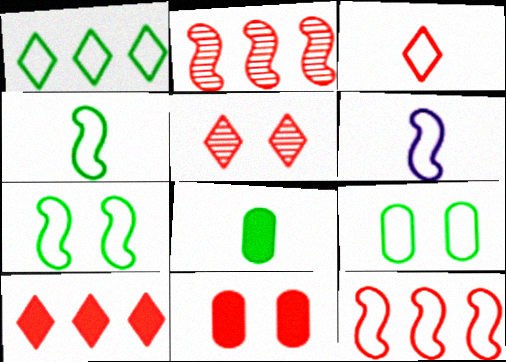[[1, 4, 9], 
[2, 3, 11], 
[3, 5, 10], 
[6, 7, 12]]